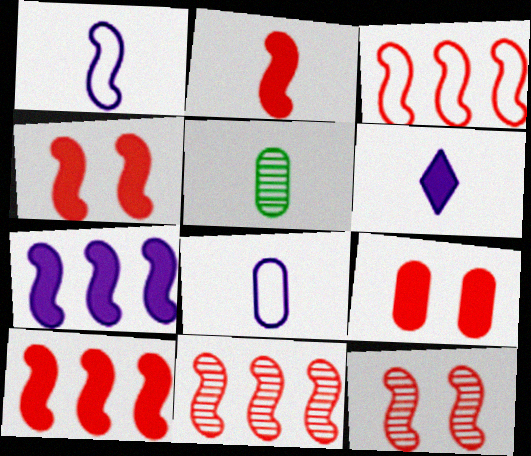[[2, 3, 12], 
[2, 4, 10], 
[3, 10, 11]]